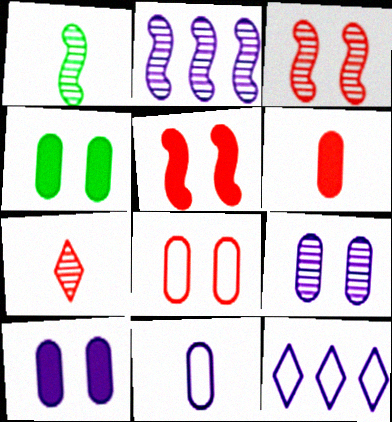[[1, 2, 3], 
[4, 8, 9]]